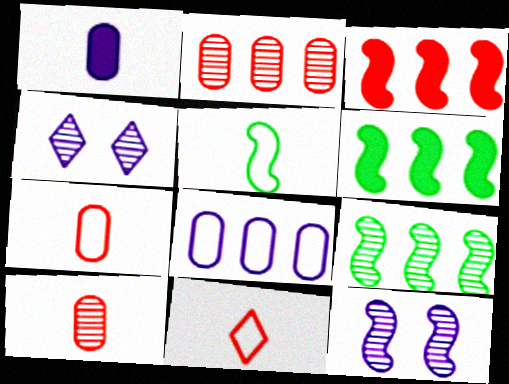[[3, 5, 12], 
[4, 6, 7], 
[4, 9, 10]]